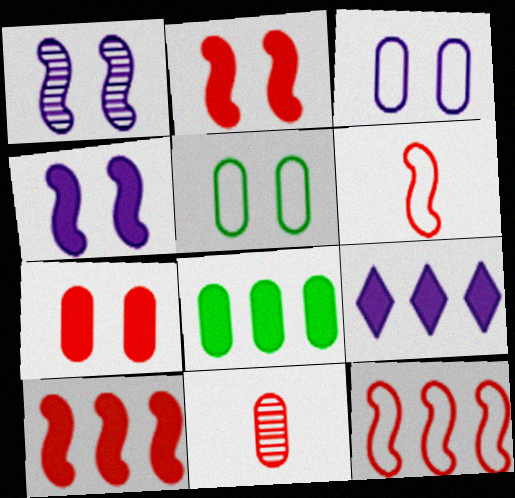[[3, 8, 11], 
[8, 9, 10]]